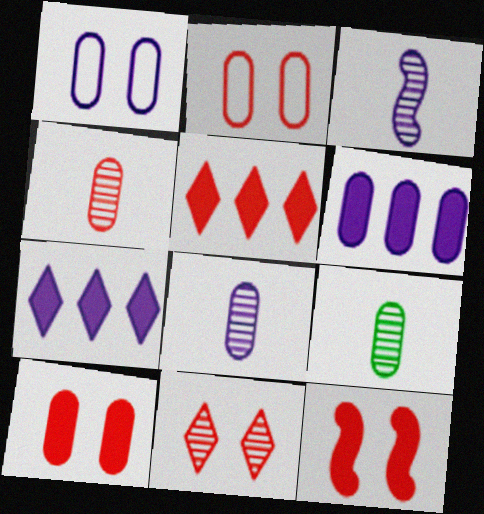[[1, 3, 7], 
[1, 6, 8], 
[2, 6, 9], 
[2, 11, 12], 
[4, 8, 9]]